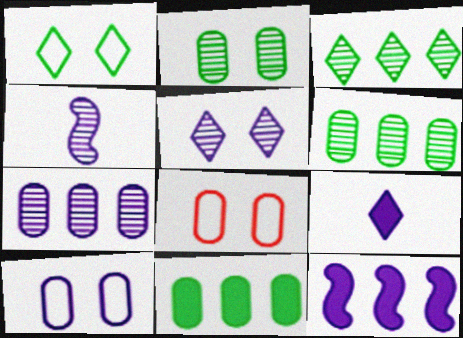[[4, 5, 7]]